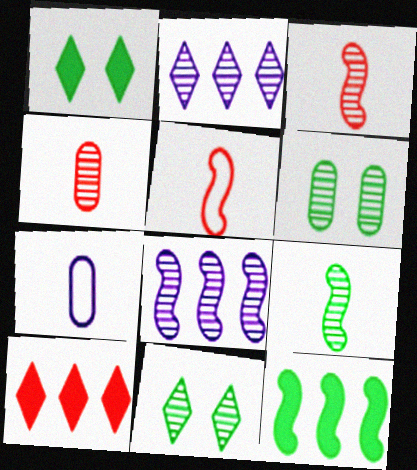[[2, 3, 6], 
[4, 8, 11]]